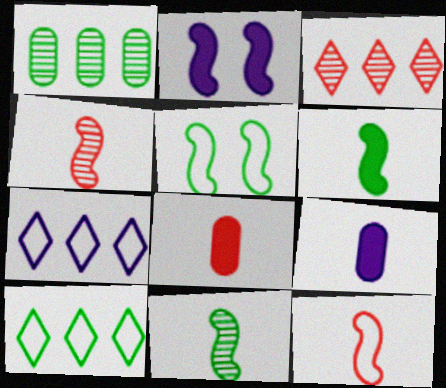[[3, 5, 9]]